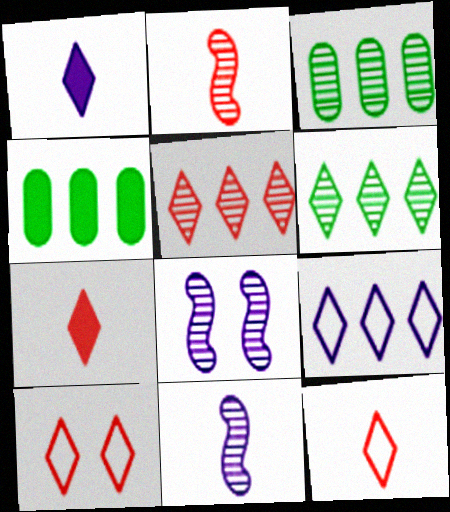[[1, 6, 10], 
[4, 8, 12], 
[4, 10, 11], 
[5, 7, 10]]